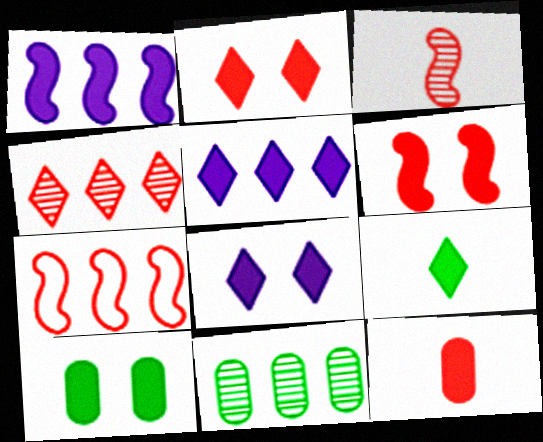[[2, 5, 9], 
[3, 6, 7], 
[5, 7, 11], 
[6, 8, 10]]